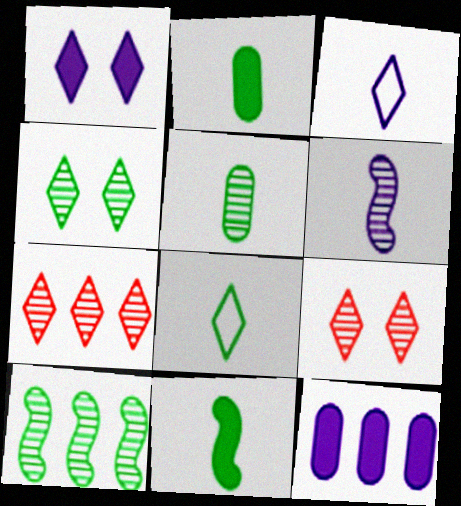[[1, 7, 8], 
[4, 5, 10], 
[5, 8, 11]]